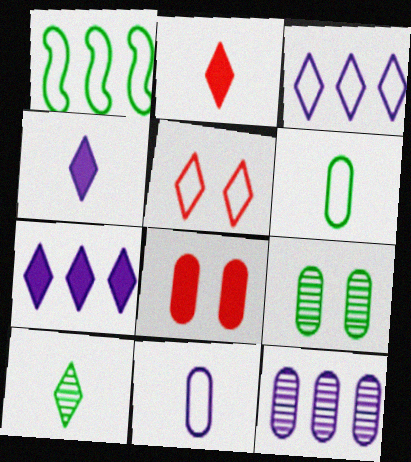[[1, 5, 11], 
[5, 7, 10], 
[6, 8, 12]]